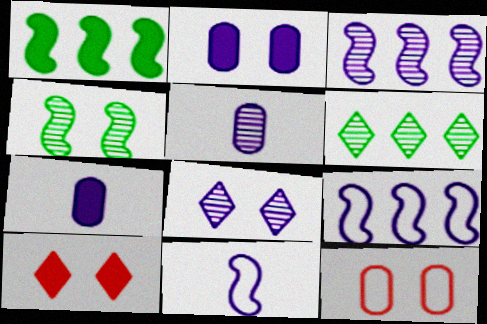[[1, 7, 10], 
[3, 5, 8], 
[7, 8, 9]]